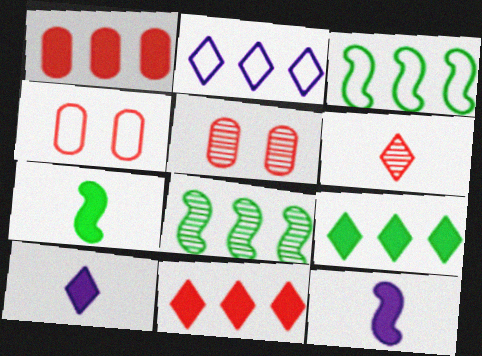[[1, 2, 8], 
[2, 5, 7], 
[3, 5, 10], 
[4, 8, 10]]